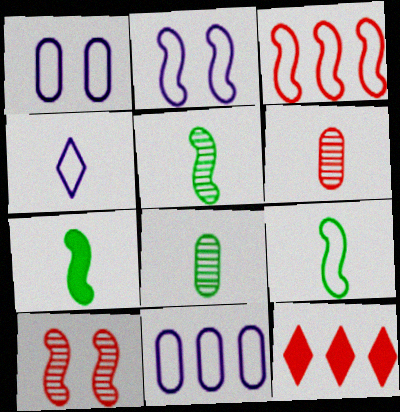[[1, 5, 12], 
[2, 3, 9], 
[2, 4, 11], 
[2, 8, 12], 
[4, 6, 7], 
[5, 7, 9]]